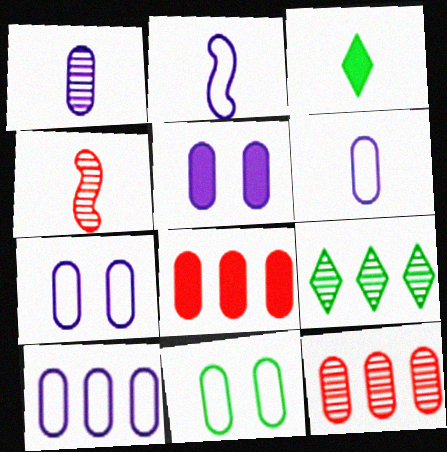[[1, 5, 10], 
[1, 8, 11], 
[3, 4, 6], 
[6, 7, 10]]